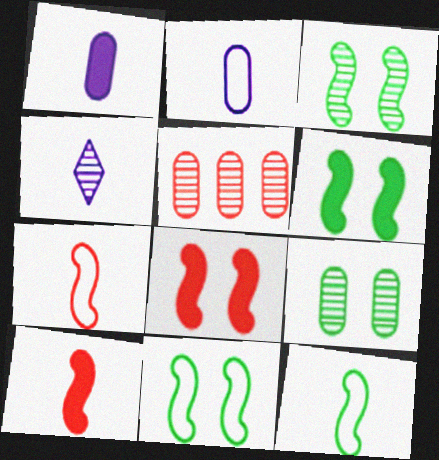[[3, 4, 5], 
[3, 6, 11]]